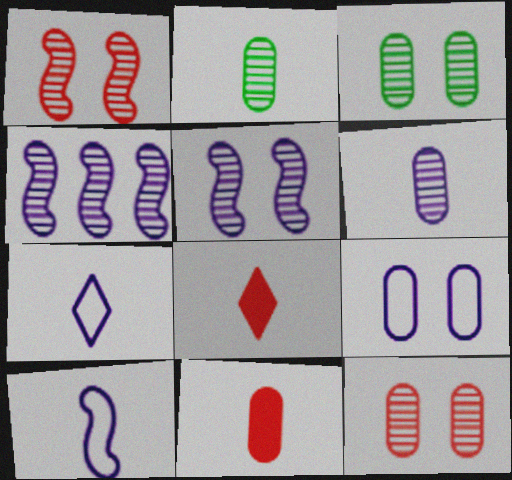[[2, 8, 10]]